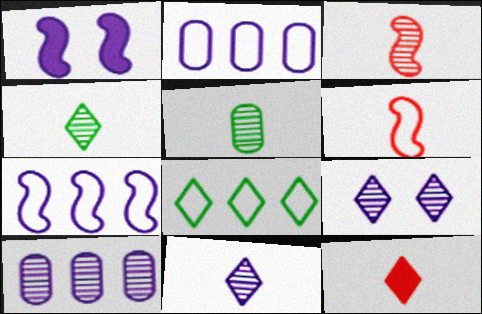[[1, 2, 11], 
[3, 5, 11], 
[8, 9, 12]]